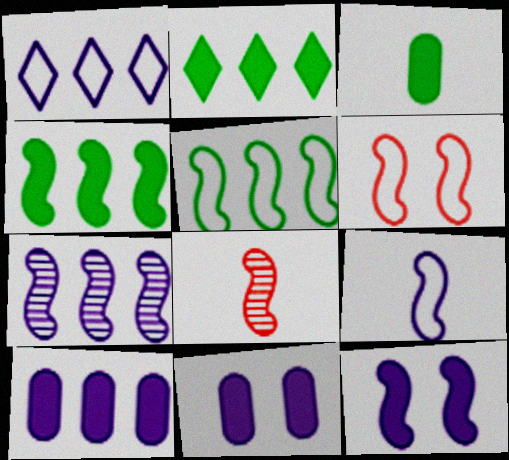[[1, 7, 10], 
[5, 6, 9], 
[5, 8, 12], 
[7, 9, 12]]